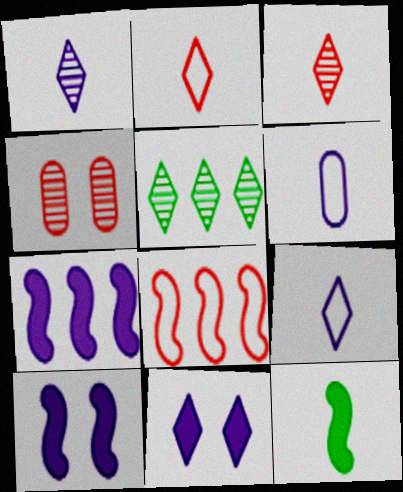[[2, 5, 11], 
[3, 6, 12]]